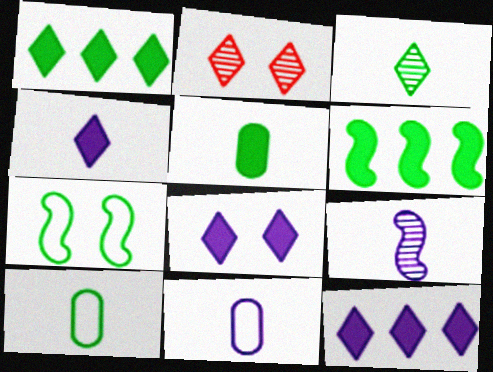[[2, 6, 11], 
[4, 8, 12], 
[4, 9, 11]]